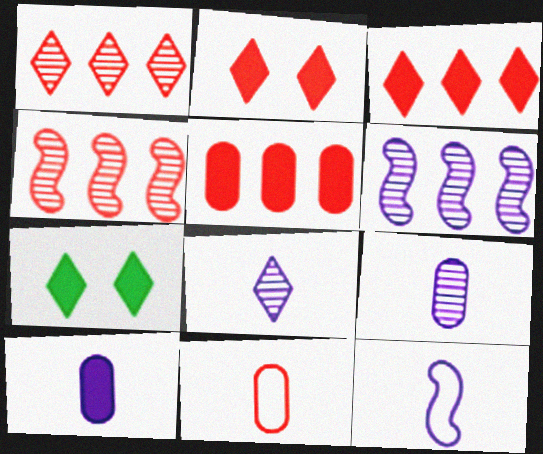[[2, 4, 11], 
[6, 7, 11], 
[8, 10, 12]]